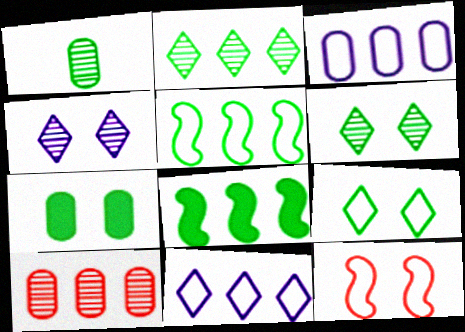[[1, 8, 9], 
[4, 7, 12], 
[8, 10, 11]]